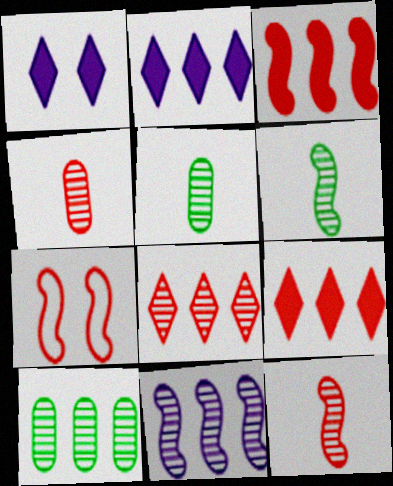[[2, 5, 7], 
[3, 7, 12], 
[4, 7, 9], 
[8, 10, 11]]